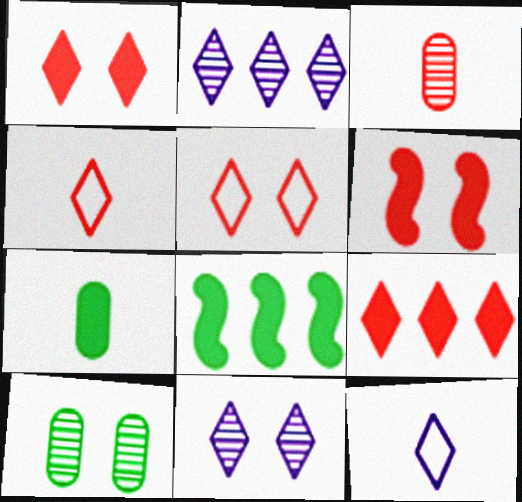[]